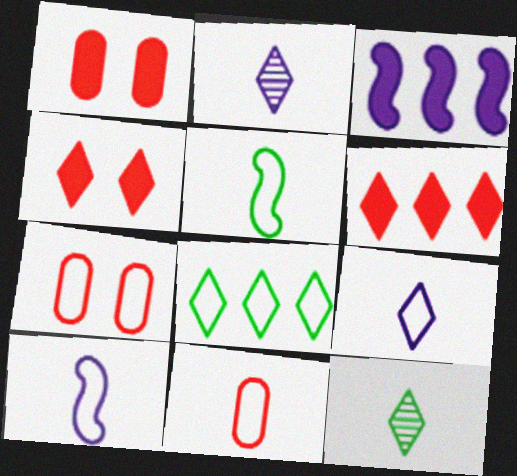[[2, 4, 8], 
[3, 7, 12], 
[5, 9, 11], 
[7, 8, 10]]